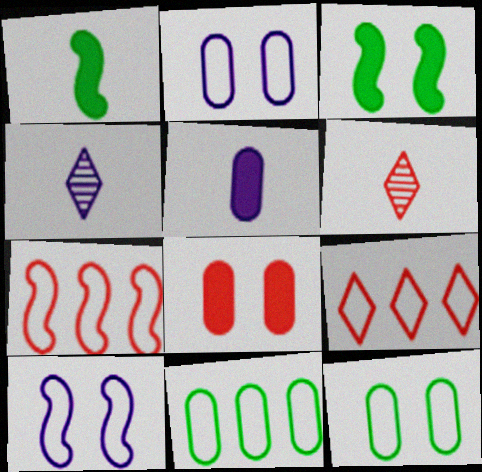[[6, 7, 8]]